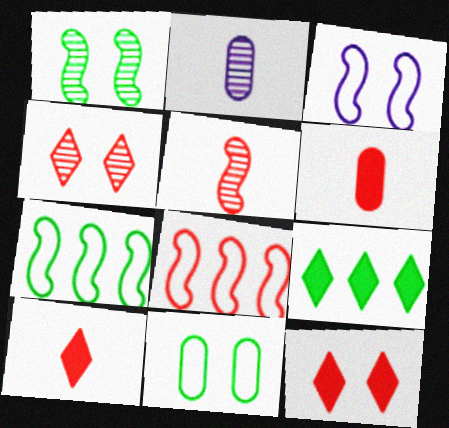[[2, 7, 12], 
[4, 6, 8]]